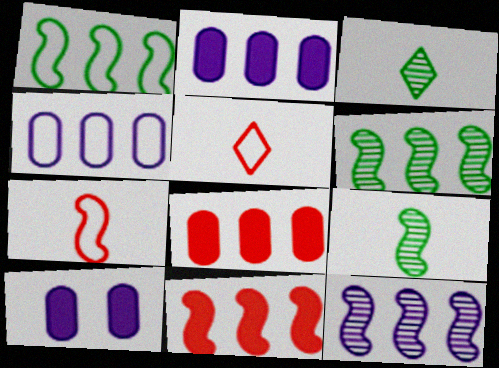[[1, 11, 12], 
[5, 6, 10]]